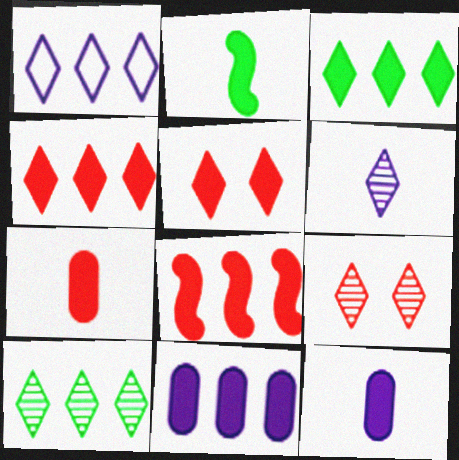[[1, 4, 10], 
[2, 5, 11], 
[3, 8, 11], 
[5, 7, 8], 
[6, 9, 10]]